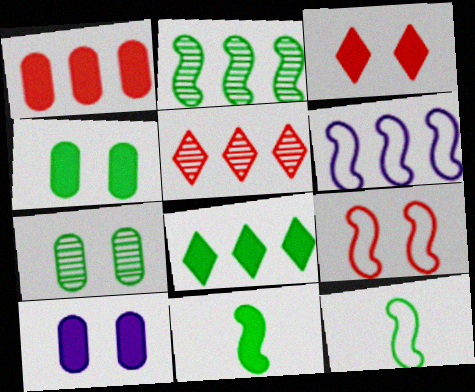[[4, 8, 11], 
[5, 10, 12], 
[6, 9, 12], 
[7, 8, 12]]